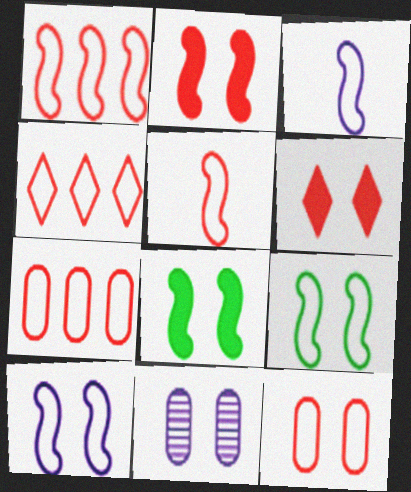[[1, 3, 9], 
[1, 4, 7], 
[4, 5, 12], 
[6, 9, 11]]